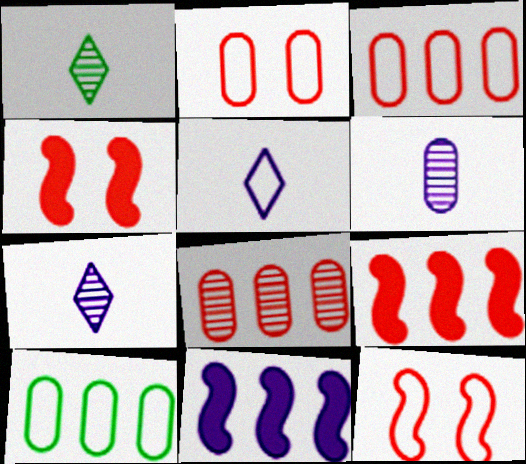[[1, 2, 11], 
[4, 7, 10], 
[5, 10, 12]]